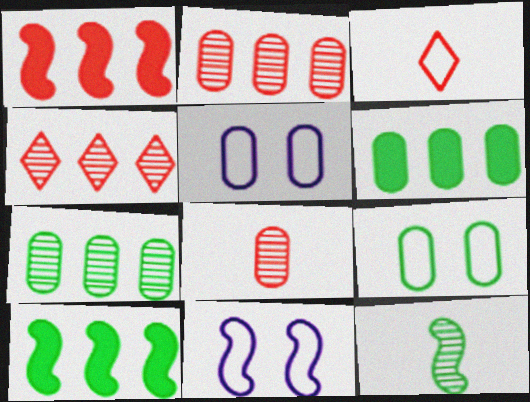[[1, 11, 12], 
[5, 6, 8]]